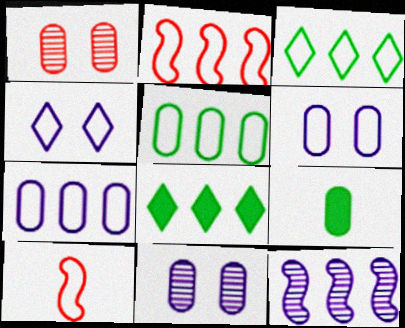[[1, 7, 9], 
[2, 3, 7], 
[3, 6, 10], 
[4, 5, 10], 
[8, 10, 11]]